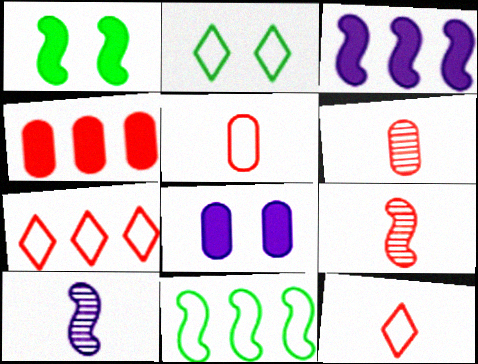[[2, 3, 6], 
[2, 4, 10]]